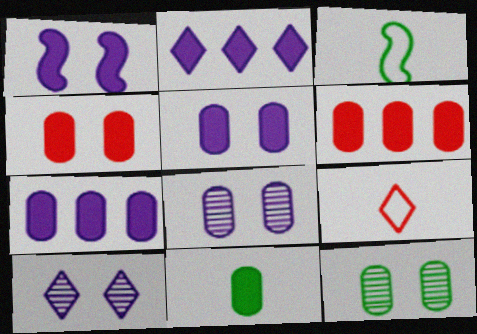[[3, 6, 10], 
[4, 7, 11], 
[5, 6, 11]]